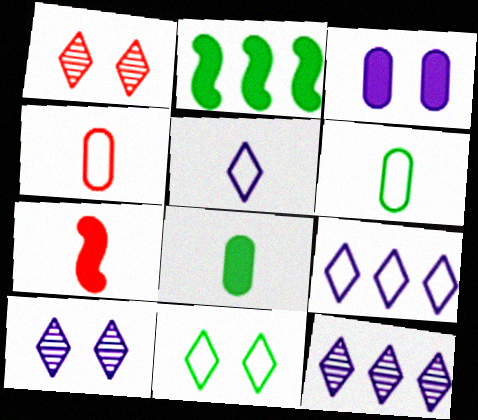[[2, 4, 10]]